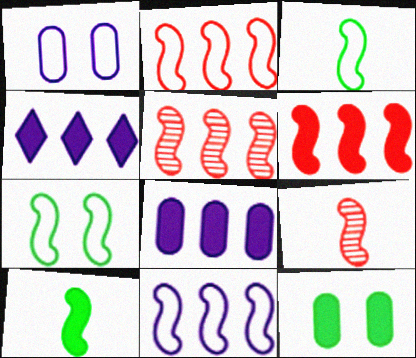[[2, 5, 6]]